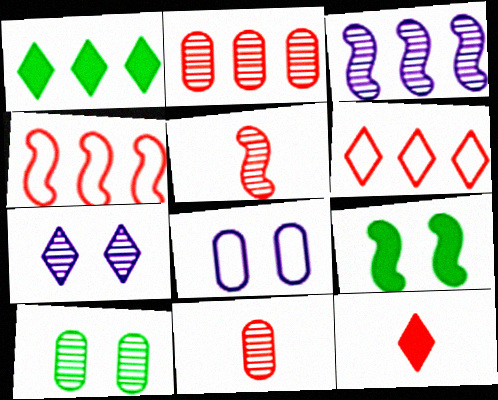[[1, 5, 8]]